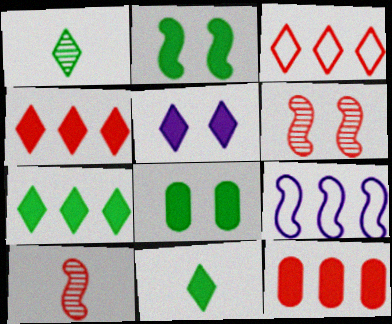[[1, 3, 5], 
[2, 9, 10], 
[4, 5, 11]]